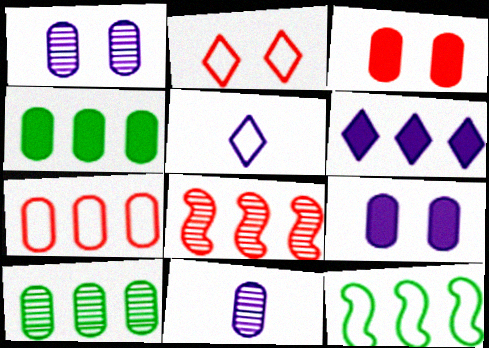[]